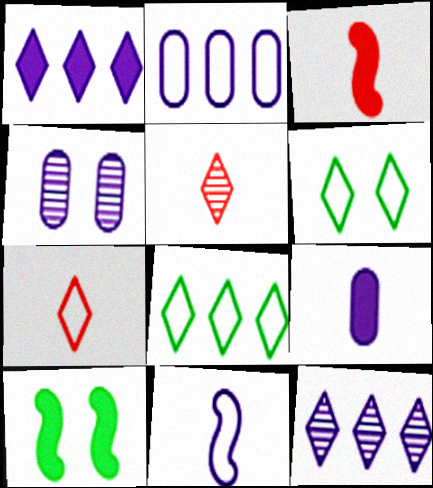[[1, 4, 11], 
[1, 5, 6], 
[2, 4, 9], 
[2, 5, 10], 
[3, 4, 8]]